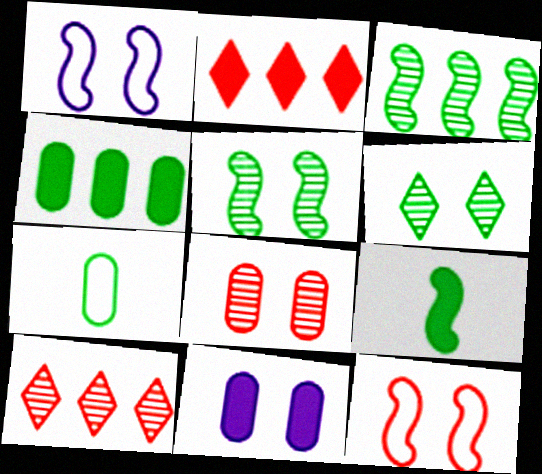[[2, 9, 11], 
[6, 11, 12]]